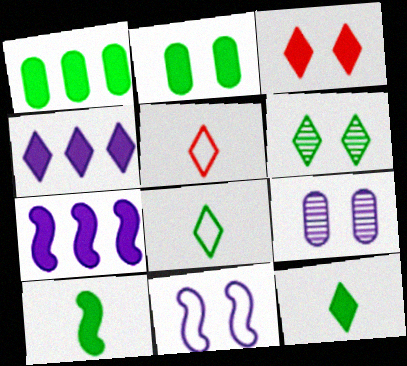[[3, 4, 12], 
[4, 5, 6]]